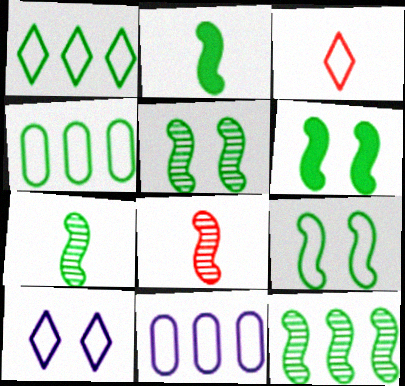[[1, 3, 10], 
[2, 9, 12], 
[3, 9, 11], 
[5, 6, 9], 
[5, 7, 12]]